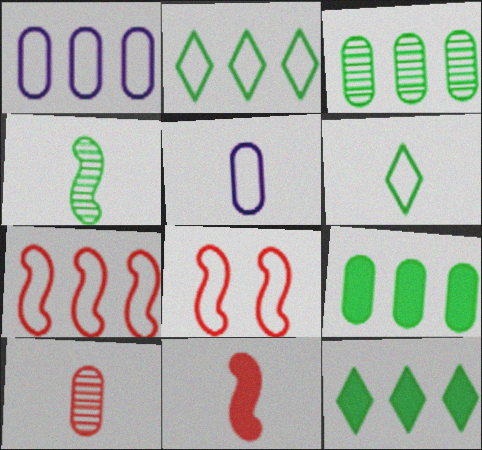[[1, 2, 7], 
[1, 6, 8], 
[2, 5, 8]]